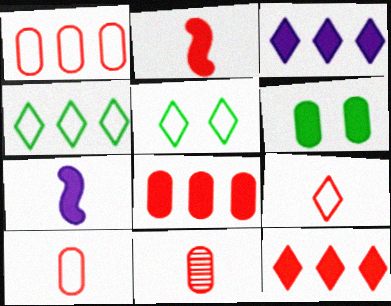[[2, 3, 6], 
[2, 9, 11], 
[6, 7, 12]]